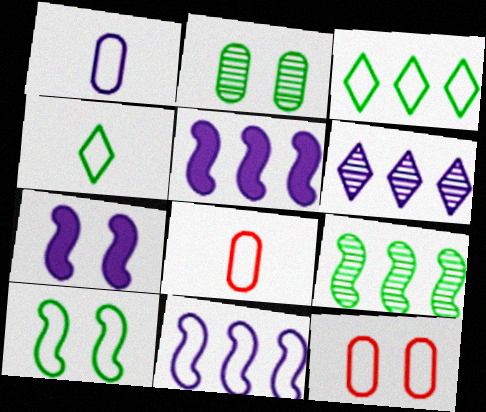[[1, 6, 7], 
[4, 11, 12]]